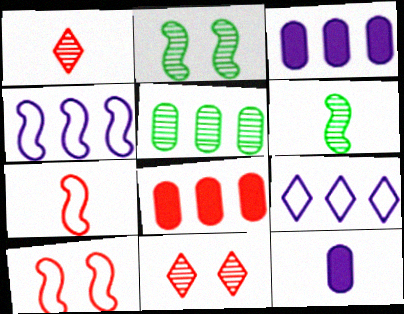[[1, 8, 10], 
[7, 8, 11]]